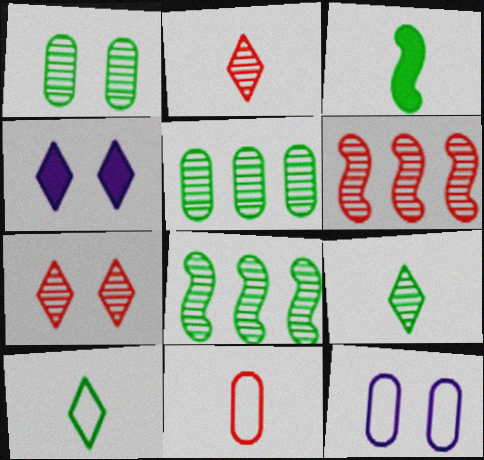[[1, 8, 9], 
[4, 8, 11]]